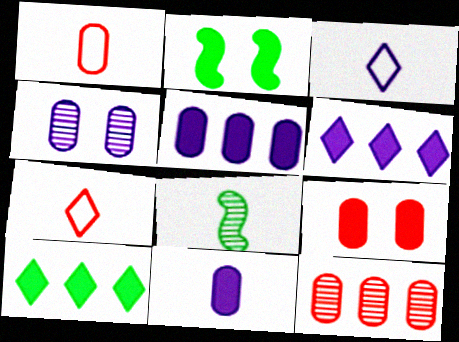[[1, 9, 12], 
[2, 3, 12], 
[7, 8, 11]]